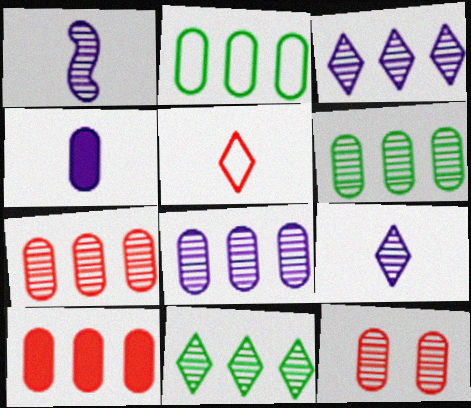[[1, 11, 12], 
[2, 4, 12], 
[2, 8, 10], 
[6, 7, 8]]